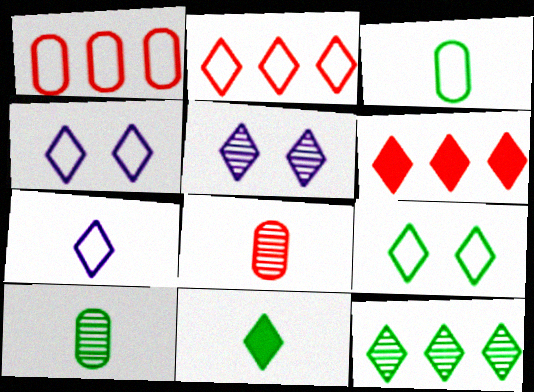[[2, 5, 11], 
[2, 7, 9], 
[9, 11, 12]]